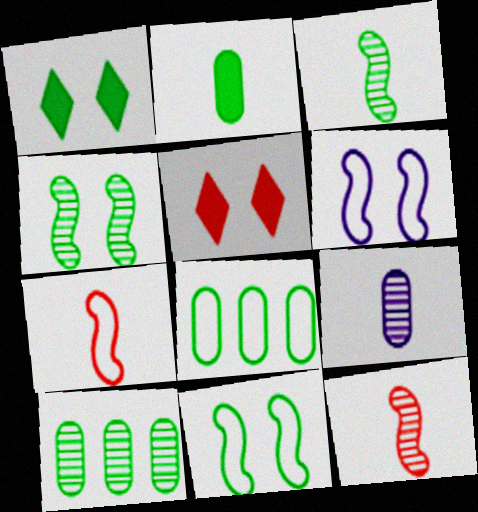[[1, 3, 8]]